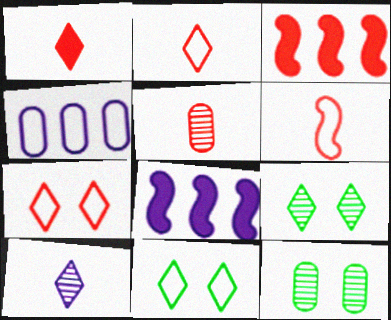[[1, 5, 6], 
[2, 8, 12], 
[3, 5, 7], 
[4, 6, 11], 
[5, 8, 11]]